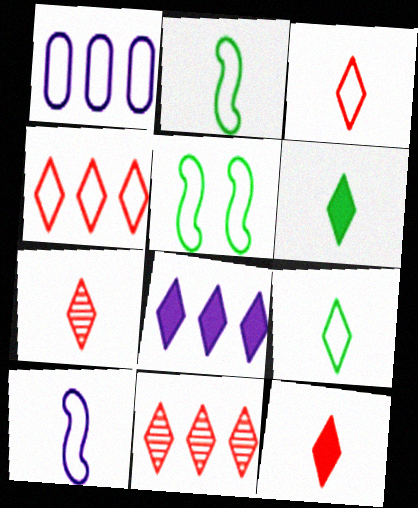[[1, 3, 5], 
[3, 7, 12]]